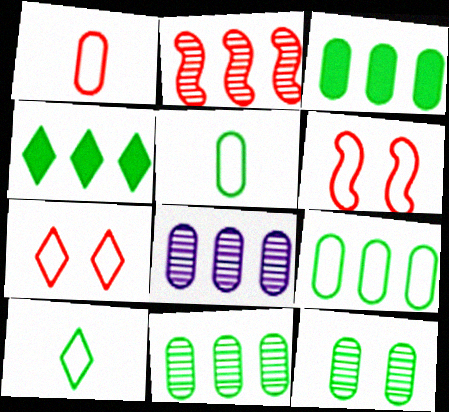[[3, 5, 12], 
[3, 9, 11]]